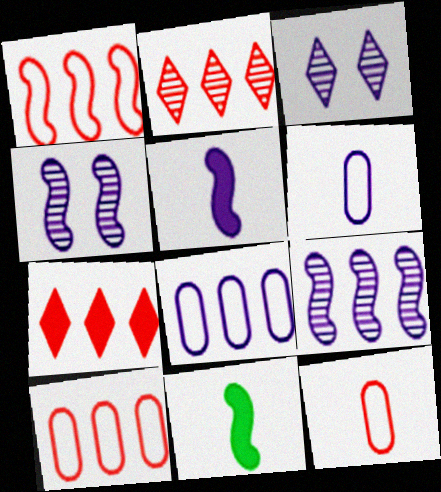[[1, 4, 11], 
[3, 5, 8], 
[3, 10, 11]]